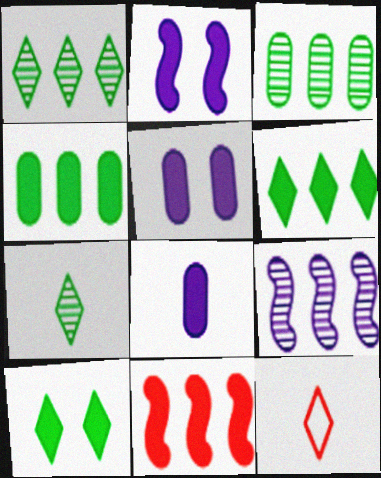[[2, 3, 12], 
[8, 10, 11]]